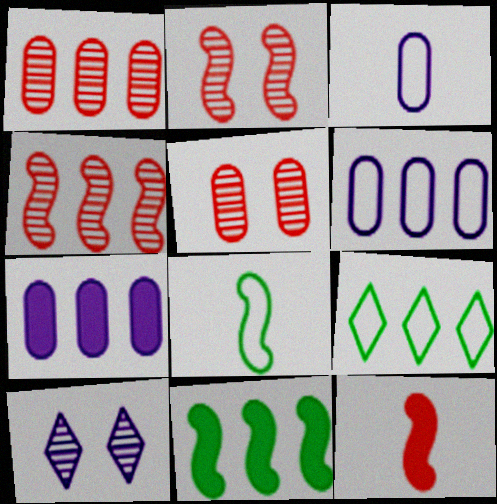[[4, 7, 9]]